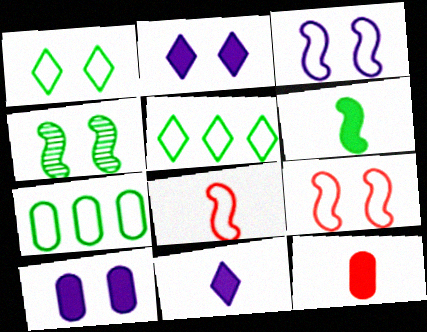[[6, 11, 12]]